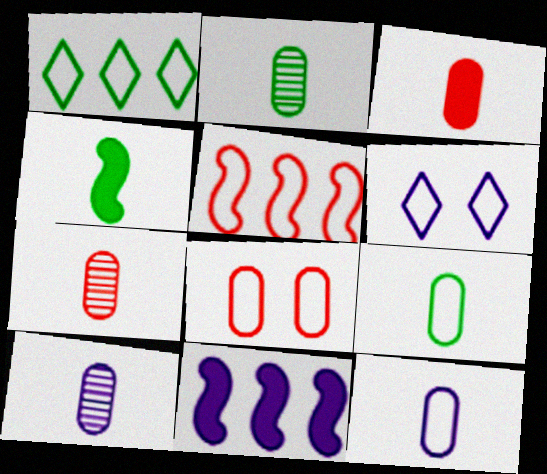[[2, 3, 12], 
[2, 7, 10], 
[3, 9, 10], 
[5, 6, 9], 
[6, 10, 11]]